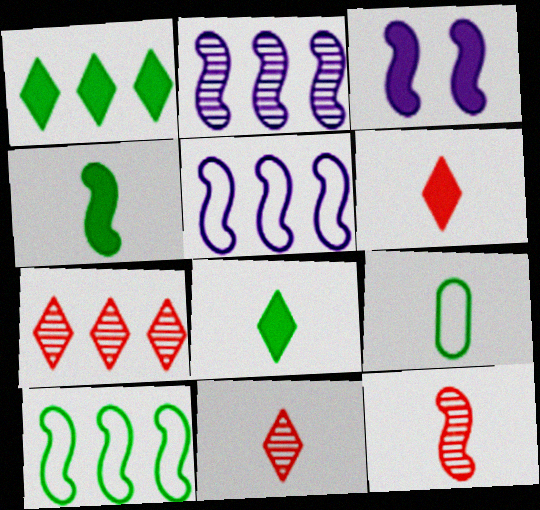[[3, 7, 9], 
[3, 10, 12]]